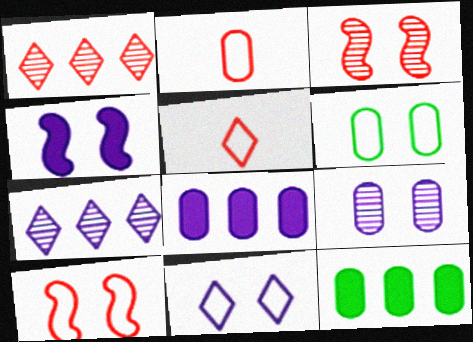[[2, 9, 12], 
[4, 9, 11], 
[6, 10, 11]]